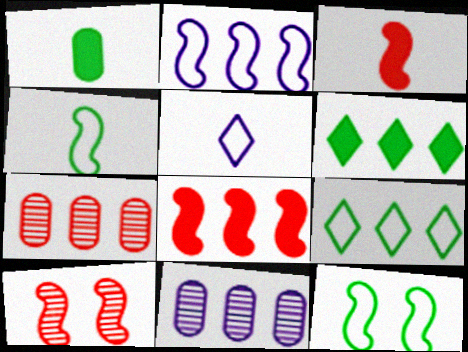[[2, 6, 7], 
[8, 9, 11]]